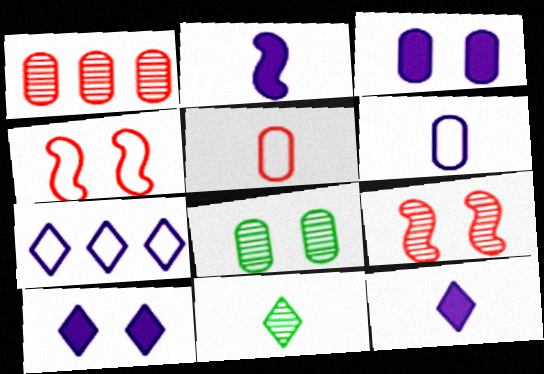[[2, 5, 11], 
[4, 8, 10]]